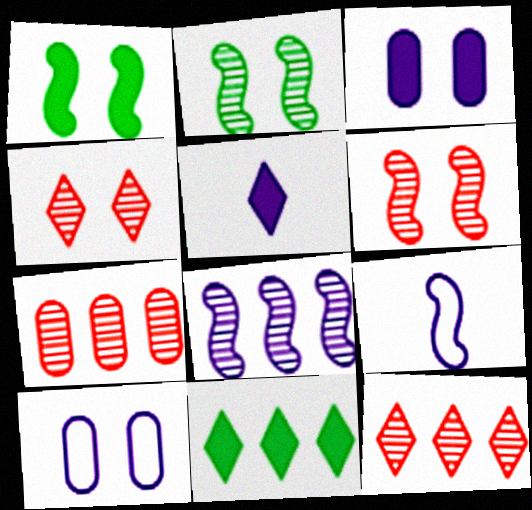[[1, 4, 10], 
[5, 8, 10]]